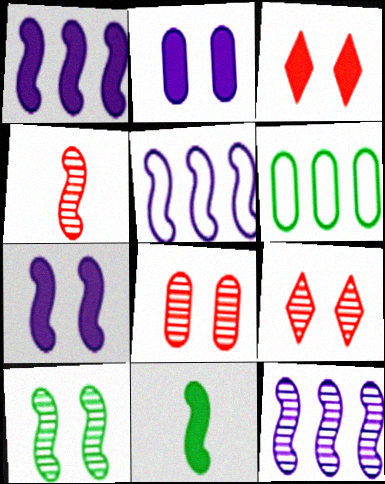[[1, 5, 12], 
[4, 10, 12]]